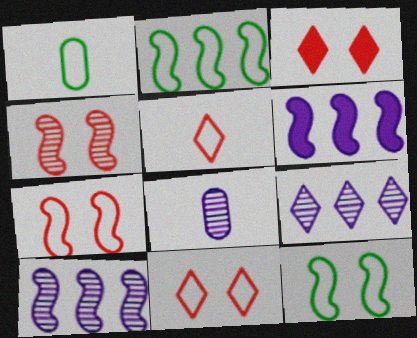[[1, 3, 10], 
[2, 3, 8]]